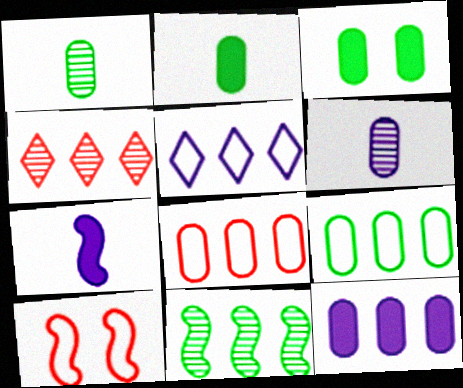[[1, 3, 9], 
[3, 6, 8], 
[7, 10, 11]]